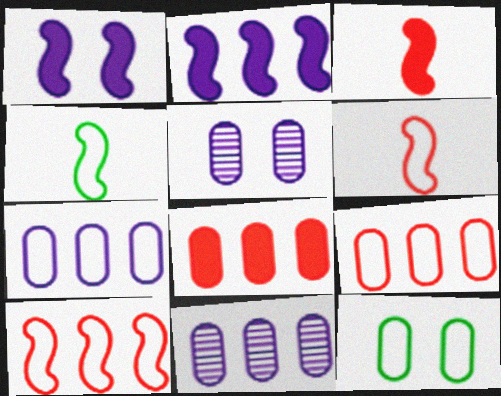[]